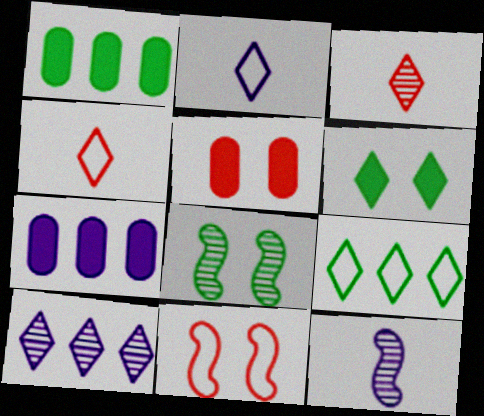[[4, 6, 10], 
[4, 7, 8], 
[5, 9, 12]]